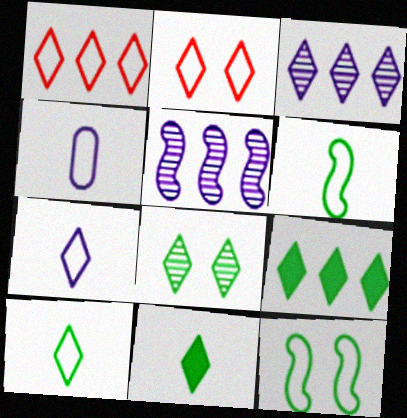[[1, 3, 9], 
[1, 4, 12], 
[2, 3, 11], 
[8, 9, 10]]